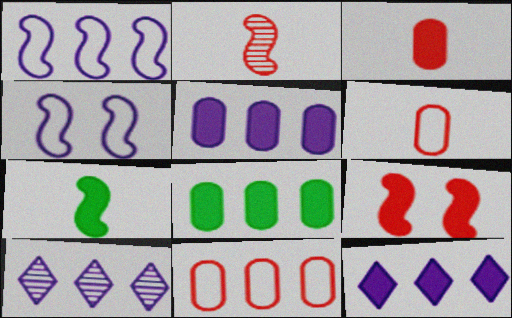[[1, 5, 10]]